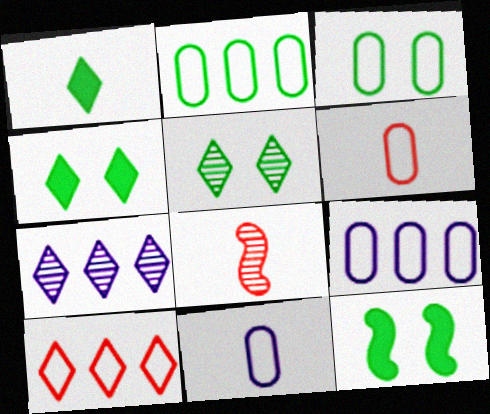[[1, 8, 11], 
[3, 5, 12], 
[3, 6, 9], 
[4, 8, 9], 
[6, 7, 12]]